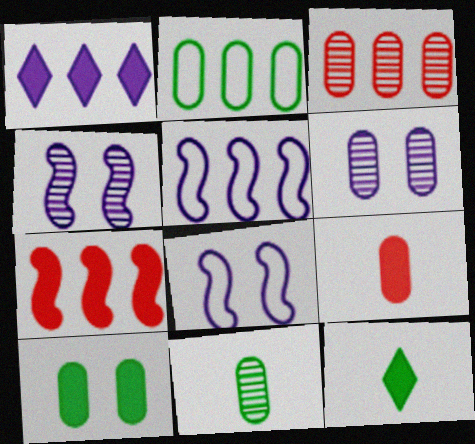[[2, 6, 9], 
[2, 10, 11], 
[3, 6, 11], 
[3, 8, 12]]